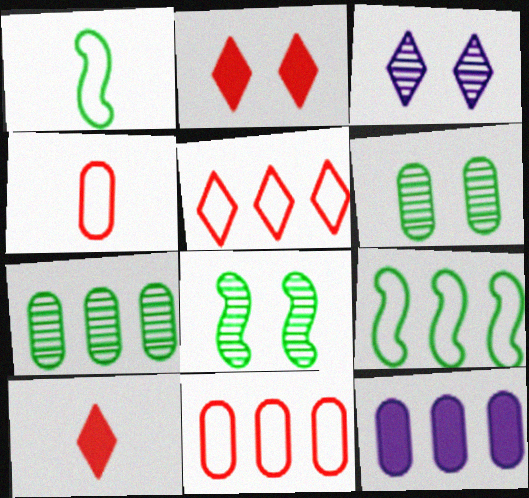[[4, 6, 12], 
[7, 11, 12]]